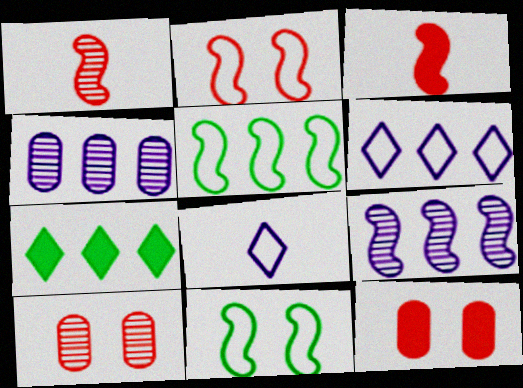[[3, 9, 11]]